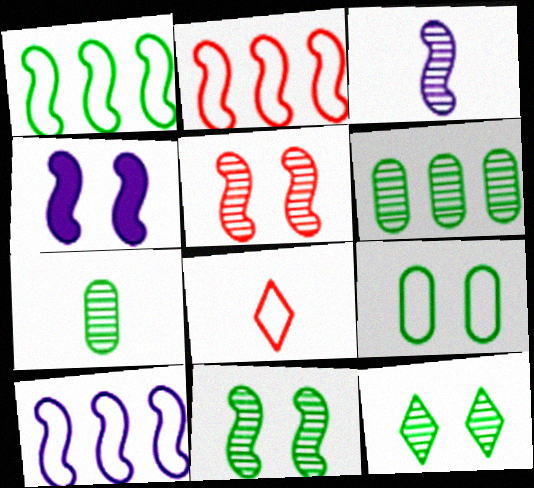[[1, 2, 10], 
[3, 4, 10], 
[4, 6, 8], 
[8, 9, 10]]